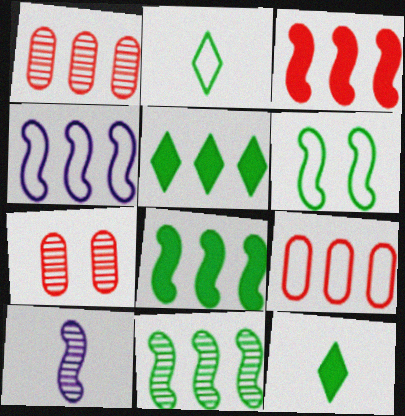[[1, 4, 5], 
[3, 4, 11], 
[3, 6, 10], 
[4, 7, 12]]